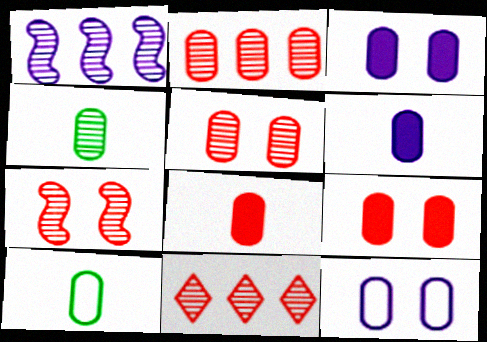[[2, 3, 10]]